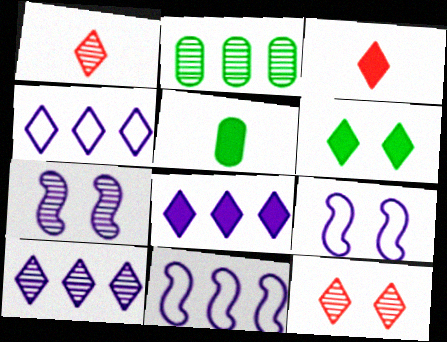[[1, 2, 7], 
[1, 4, 6], 
[2, 3, 9], 
[3, 6, 8], 
[4, 8, 10], 
[5, 11, 12]]